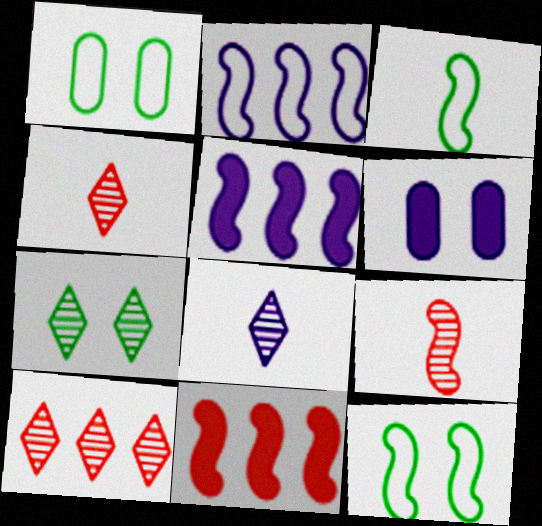[[1, 4, 5], 
[1, 8, 11], 
[2, 6, 8], 
[3, 6, 10], 
[5, 9, 12], 
[7, 8, 10]]